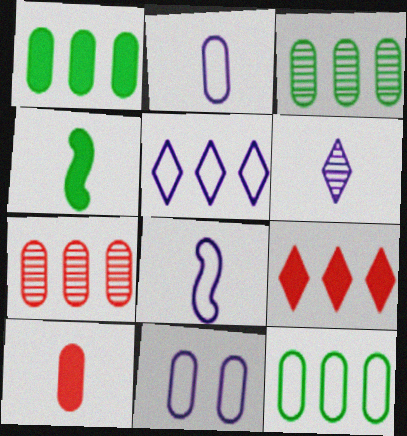[[1, 3, 12], 
[3, 10, 11], 
[5, 8, 11]]